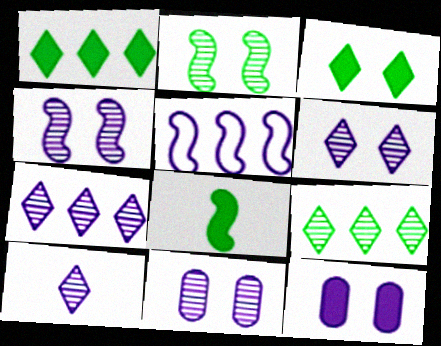[[4, 6, 11], 
[5, 10, 12], 
[6, 7, 10]]